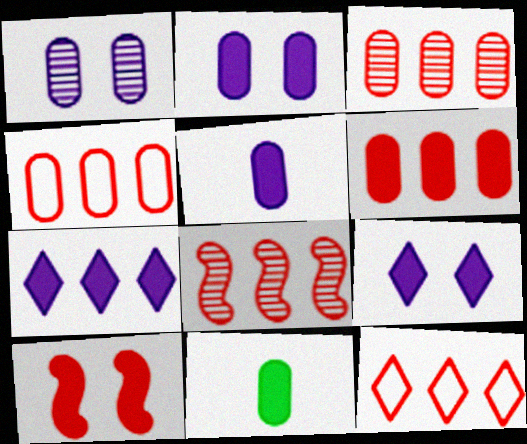[[1, 4, 11], 
[2, 6, 11], 
[3, 4, 6], 
[6, 8, 12], 
[7, 10, 11]]